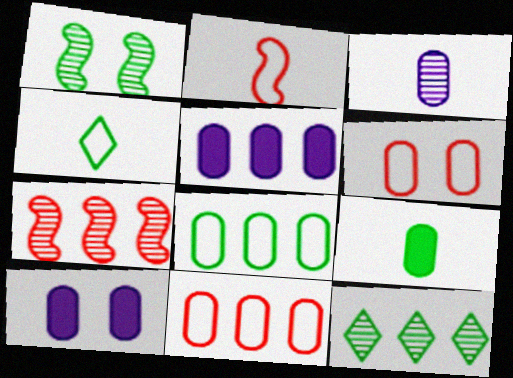[[2, 10, 12], 
[4, 7, 10]]